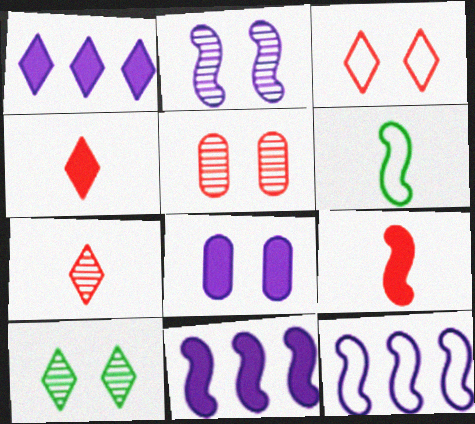[[1, 5, 6], 
[2, 5, 10]]